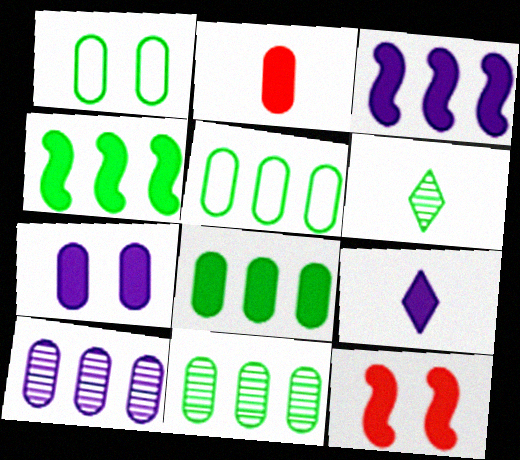[[1, 2, 10], 
[1, 4, 6], 
[2, 7, 8], 
[3, 7, 9], 
[5, 8, 11], 
[8, 9, 12]]